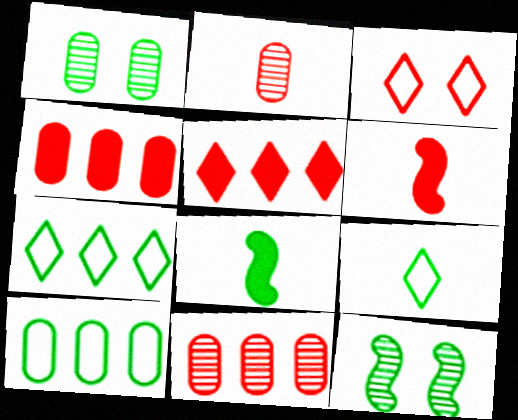[[1, 7, 8], 
[3, 6, 11]]